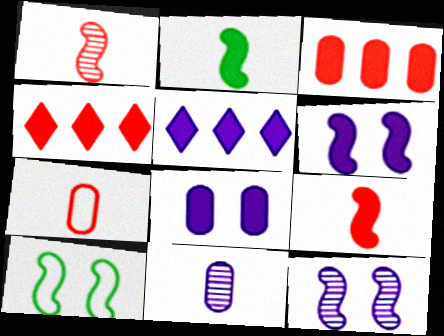[[2, 4, 8], 
[4, 10, 11]]